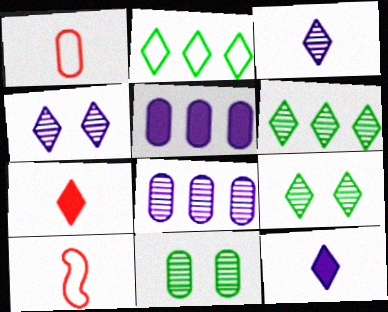[[1, 5, 11], 
[2, 4, 7], 
[5, 9, 10]]